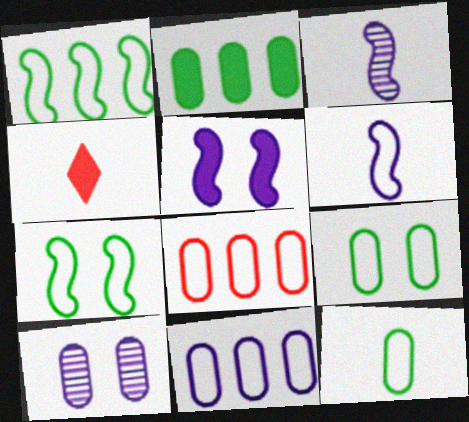[[1, 4, 10], 
[2, 4, 5], 
[3, 4, 12]]